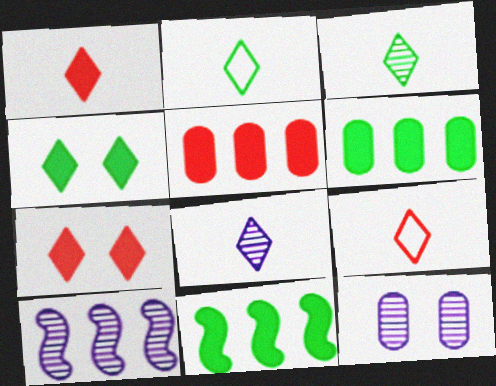[[1, 2, 8], 
[8, 10, 12], 
[9, 11, 12]]